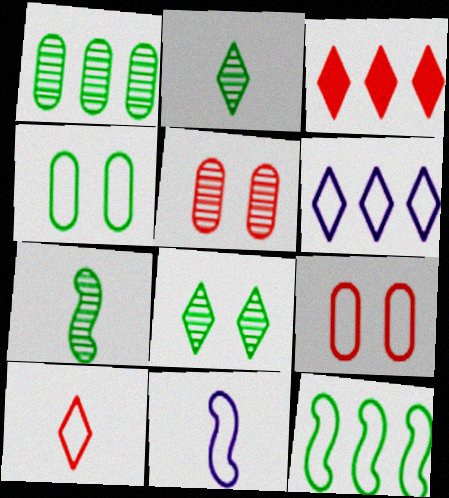[[1, 7, 8]]